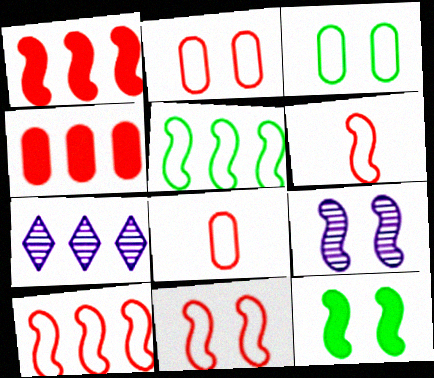[[4, 5, 7], 
[6, 10, 11], 
[7, 8, 12], 
[9, 11, 12]]